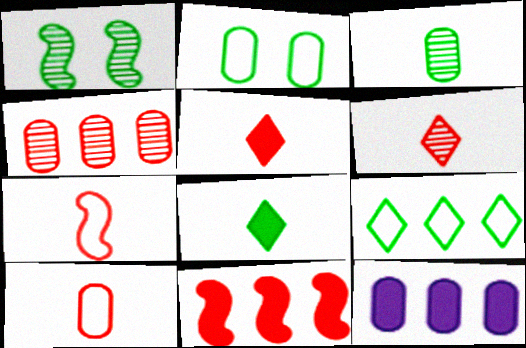[]